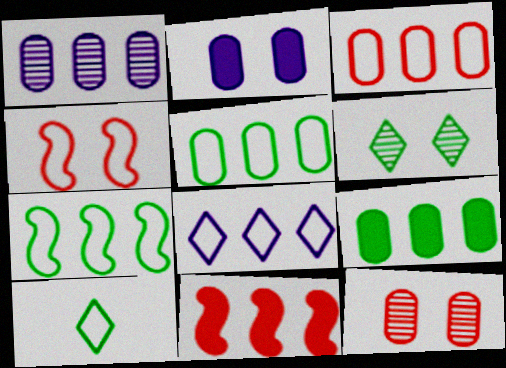[[1, 3, 9], 
[2, 4, 6], 
[3, 7, 8]]